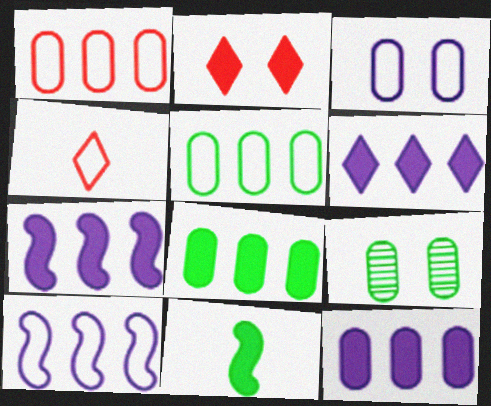[[2, 11, 12], 
[4, 7, 9], 
[6, 7, 12]]